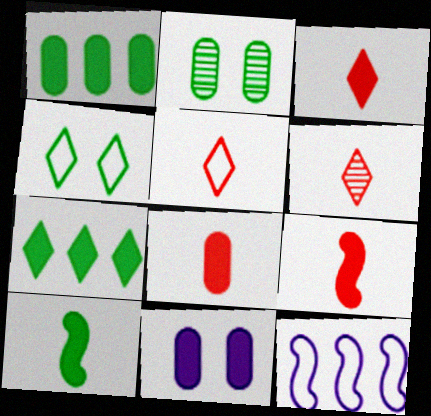[[1, 8, 11], 
[2, 3, 12], 
[3, 5, 6], 
[3, 8, 9], 
[7, 9, 11]]